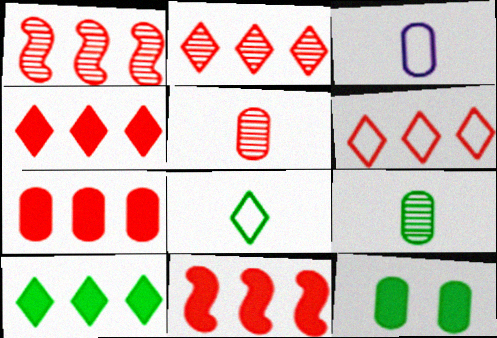[[1, 6, 7], 
[2, 4, 6], 
[4, 7, 11]]